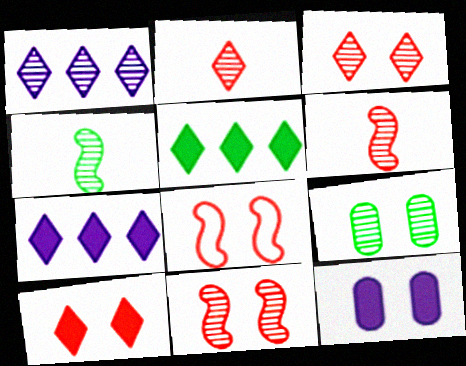[[1, 6, 9]]